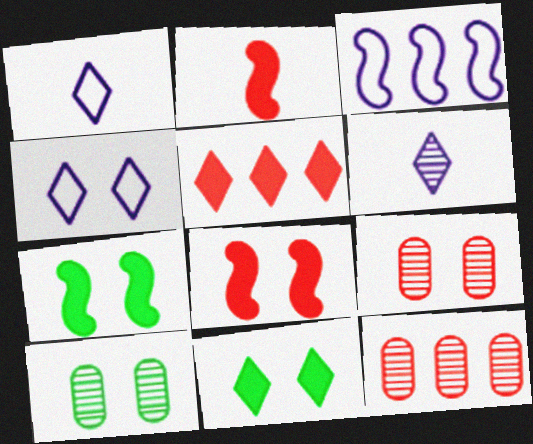[[1, 7, 12], 
[4, 7, 9], 
[4, 8, 10]]